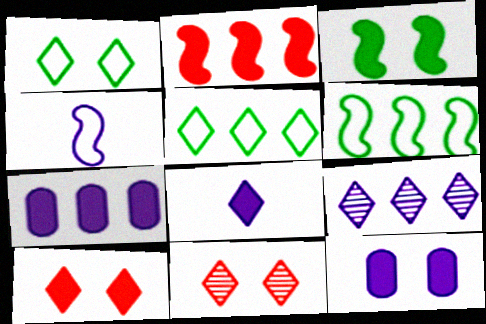[[3, 10, 12], 
[4, 9, 12], 
[5, 8, 11]]